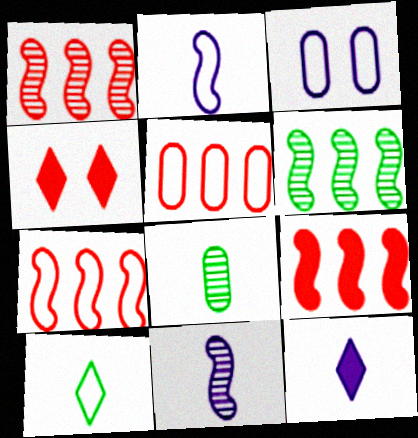[[1, 7, 9], 
[3, 7, 10]]